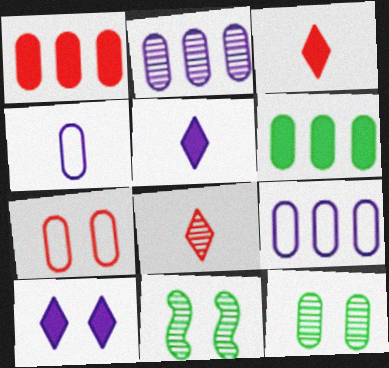[[1, 4, 12], 
[2, 8, 11], 
[3, 9, 11], 
[7, 10, 11]]